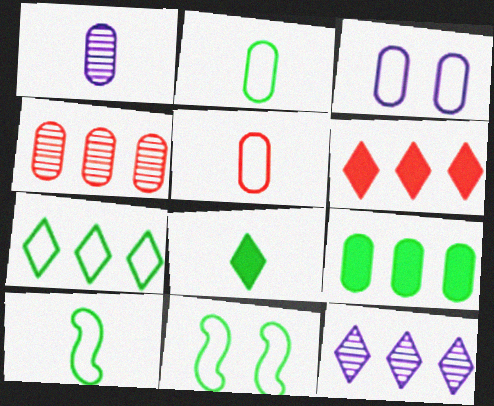[[1, 6, 11], 
[2, 7, 11], 
[6, 7, 12]]